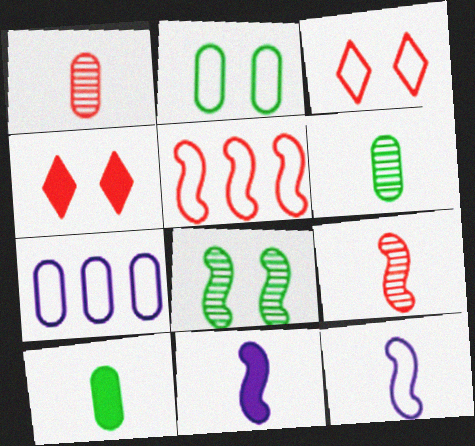[[1, 4, 5], 
[5, 8, 11]]